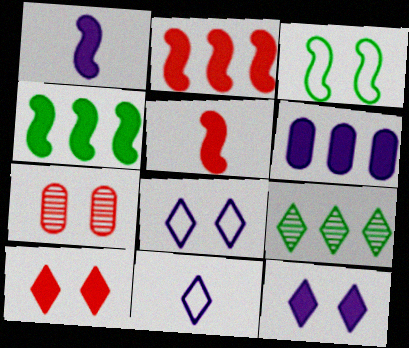[[1, 6, 12], 
[3, 7, 12], 
[4, 7, 11], 
[9, 10, 11]]